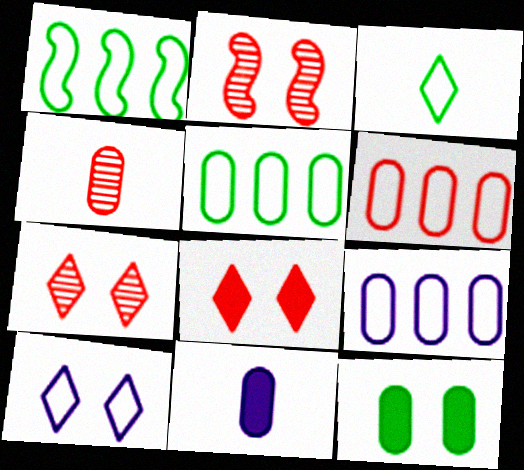[[1, 7, 11], 
[2, 10, 12], 
[4, 9, 12], 
[5, 6, 9]]